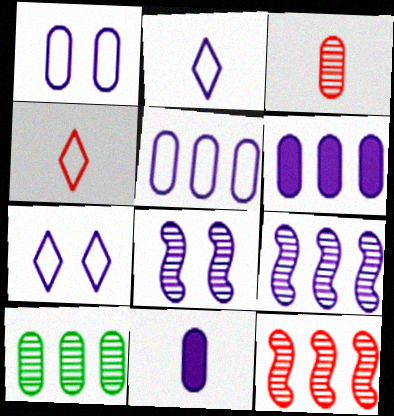[[2, 6, 8], 
[7, 9, 11]]